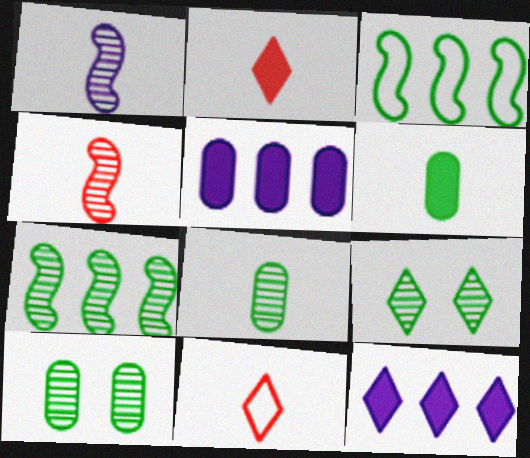[[1, 6, 11], 
[3, 6, 9], 
[7, 8, 9], 
[9, 11, 12]]